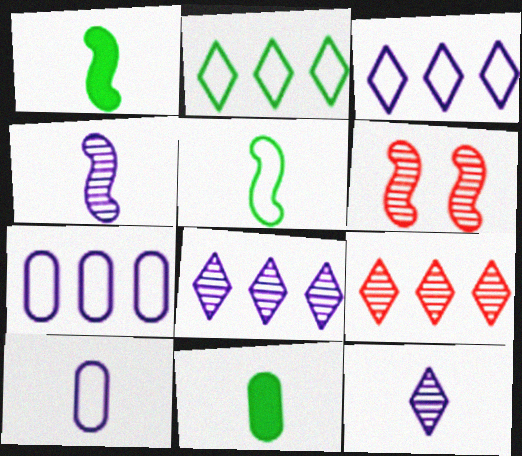[[3, 6, 11]]